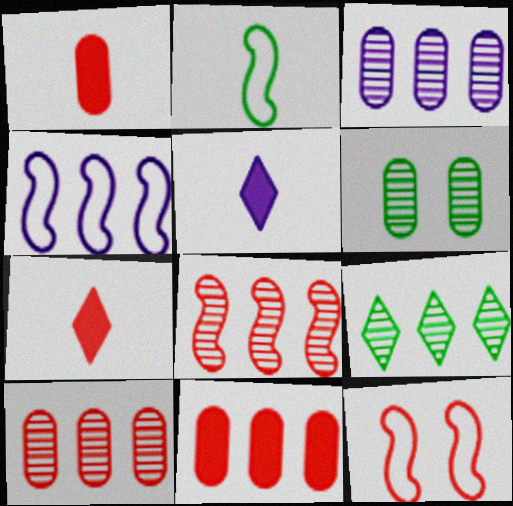[[2, 4, 12], 
[3, 8, 9], 
[4, 6, 7], 
[4, 9, 11], 
[7, 10, 12]]